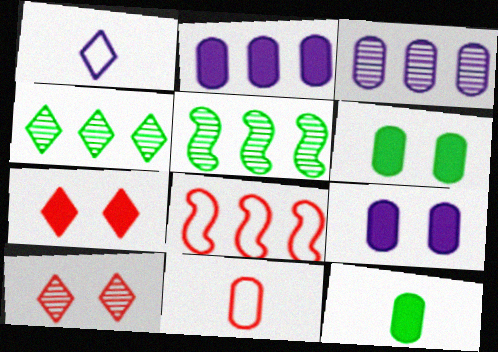[[1, 4, 7], 
[2, 4, 8], 
[3, 6, 11]]